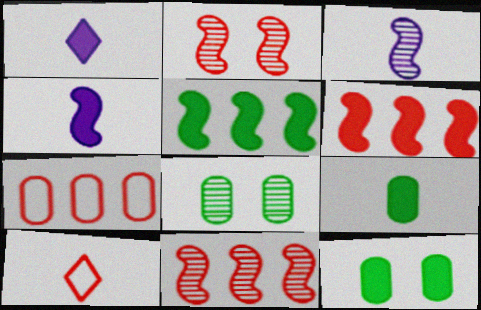[[1, 6, 12], 
[3, 9, 10]]